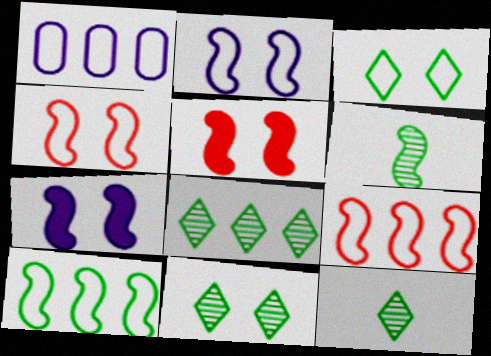[[1, 5, 12], 
[6, 7, 9], 
[8, 11, 12]]